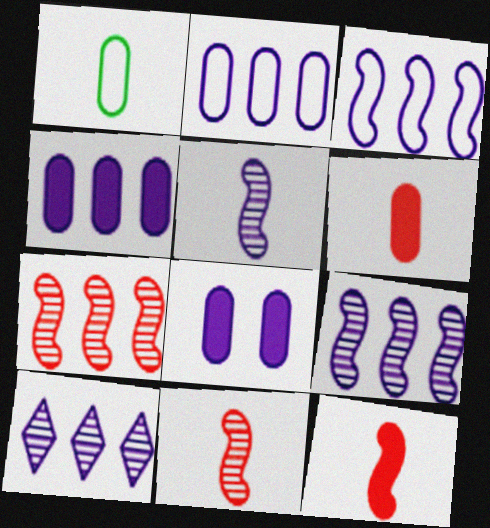[[3, 4, 10]]